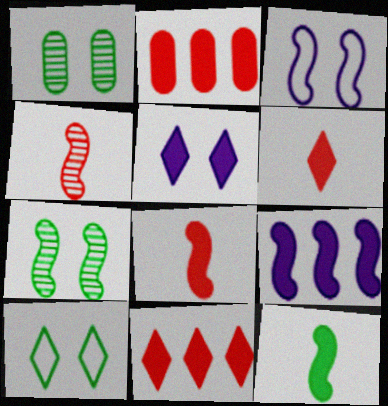[[2, 5, 12]]